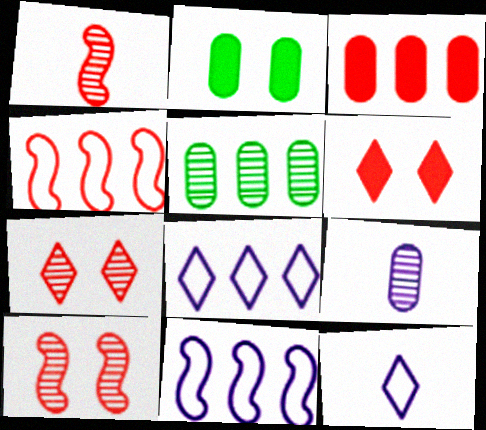[[1, 2, 8]]